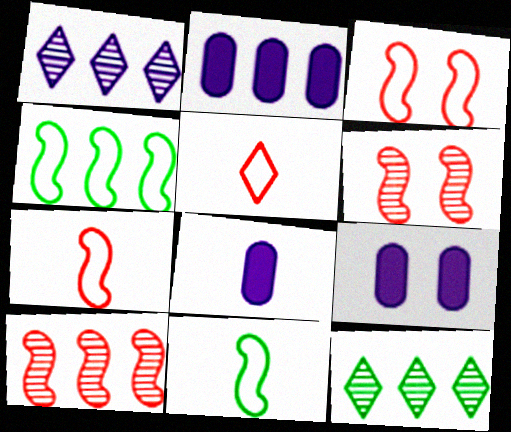[[2, 8, 9], 
[3, 8, 12], 
[7, 9, 12]]